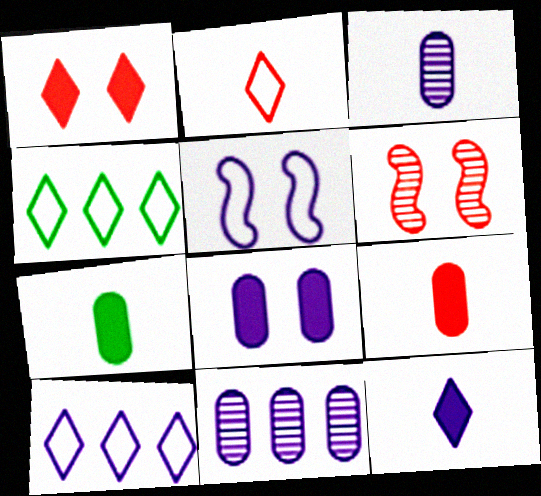[[5, 11, 12], 
[6, 7, 10]]